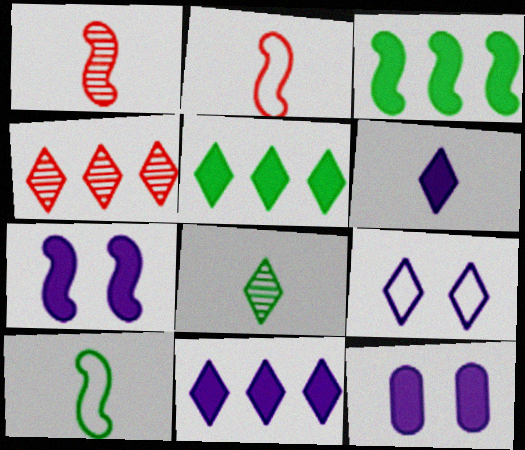[[4, 10, 12]]